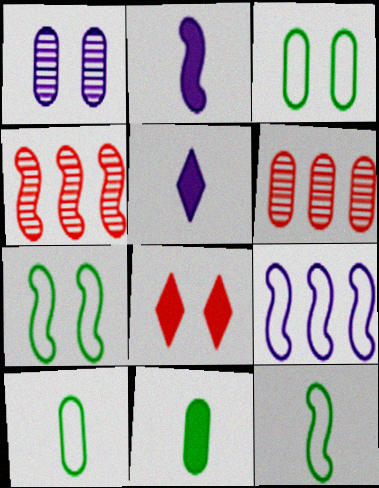[[1, 5, 9], 
[1, 7, 8], 
[2, 4, 7], 
[3, 4, 5], 
[5, 6, 7]]